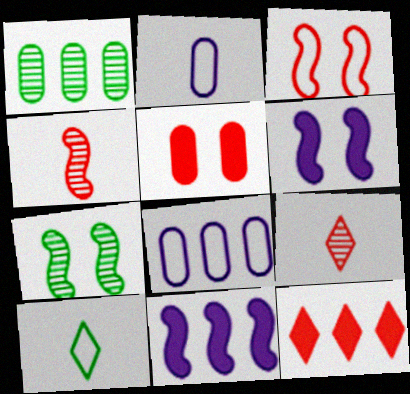[[1, 2, 5], 
[2, 7, 12], 
[3, 6, 7], 
[3, 8, 10]]